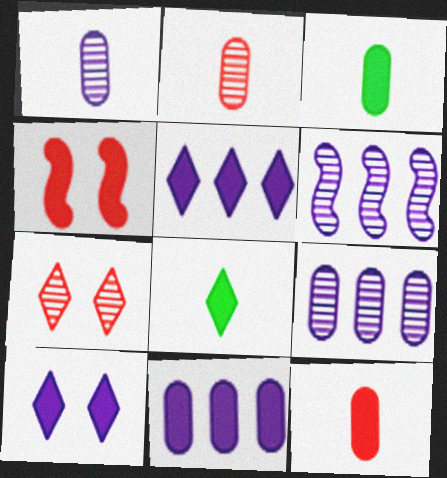[[3, 4, 5], 
[4, 8, 11]]